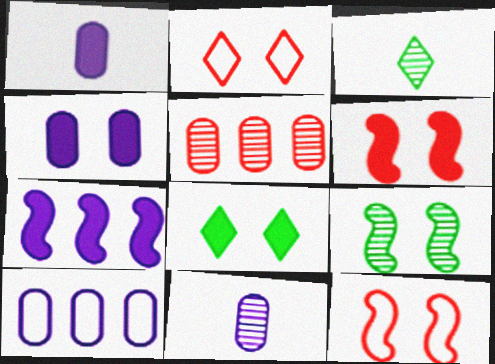[[2, 4, 9], 
[3, 6, 10], 
[4, 6, 8], 
[4, 10, 11]]